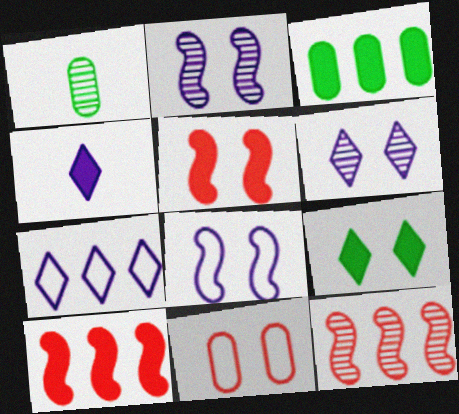[[1, 5, 7], 
[1, 6, 12], 
[2, 9, 11], 
[3, 4, 5], 
[3, 7, 12], 
[4, 6, 7]]